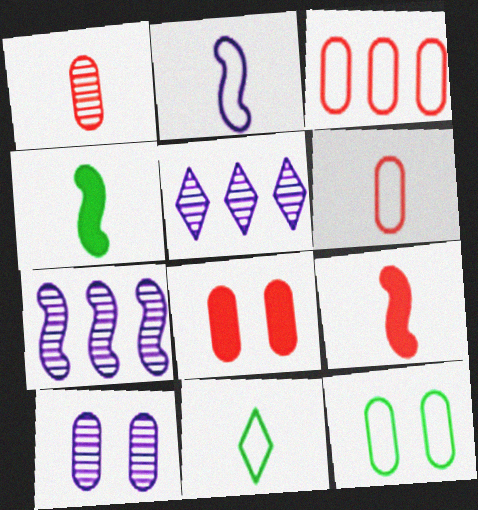[[1, 3, 8], 
[2, 6, 11], 
[5, 9, 12], 
[7, 8, 11], 
[8, 10, 12]]